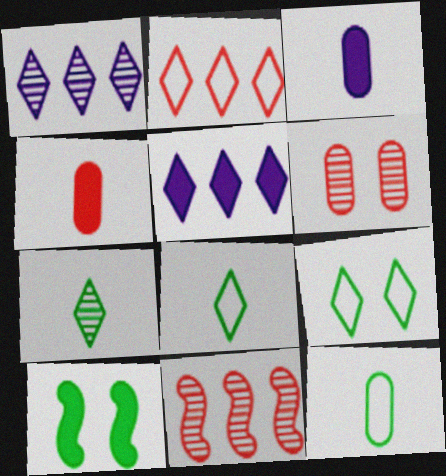[[3, 9, 11], 
[4, 5, 10]]